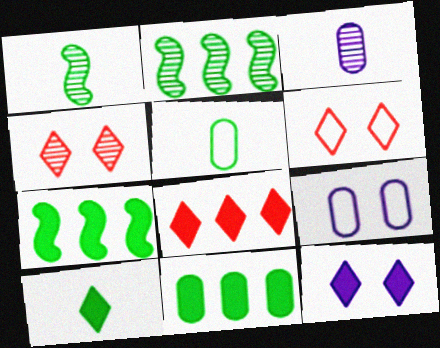[[1, 5, 10], 
[1, 8, 9], 
[2, 3, 4], 
[3, 6, 7], 
[8, 10, 12]]